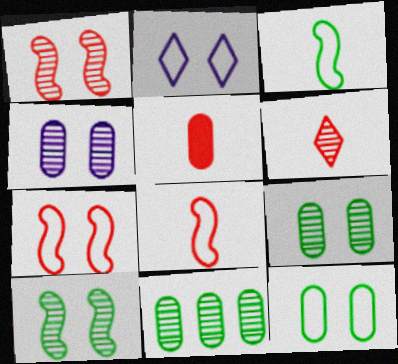[[2, 7, 12], 
[5, 6, 8]]